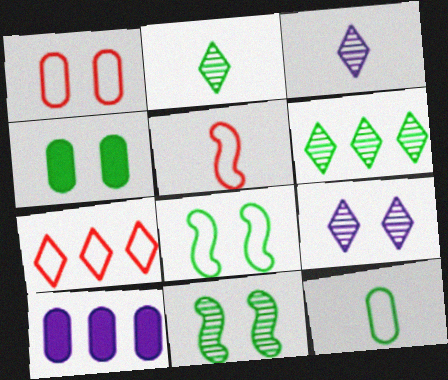[[1, 5, 7]]